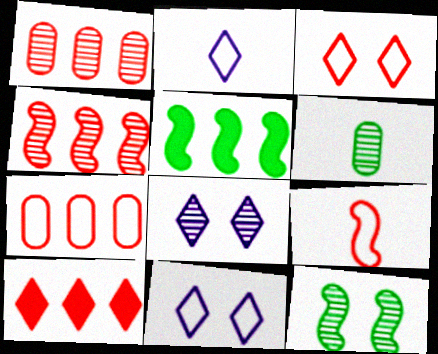[[3, 7, 9], 
[4, 6, 8], 
[4, 7, 10]]